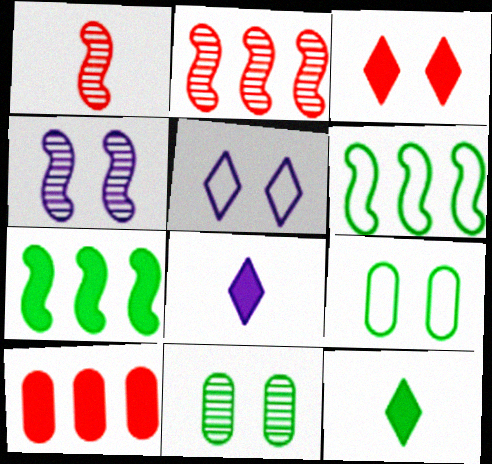[[2, 8, 9], 
[3, 4, 9], 
[6, 11, 12]]